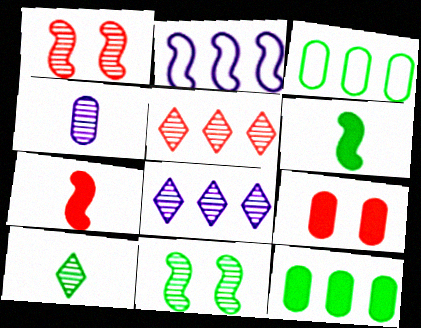[[1, 2, 6], 
[2, 5, 12], 
[2, 7, 11], 
[2, 9, 10], 
[3, 4, 9], 
[4, 5, 11]]